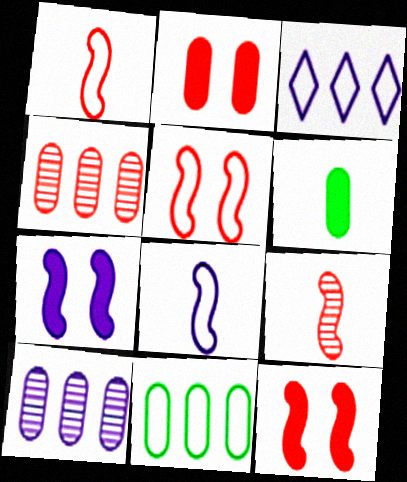[]